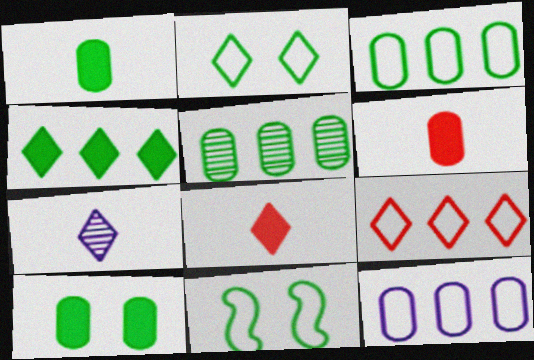[]